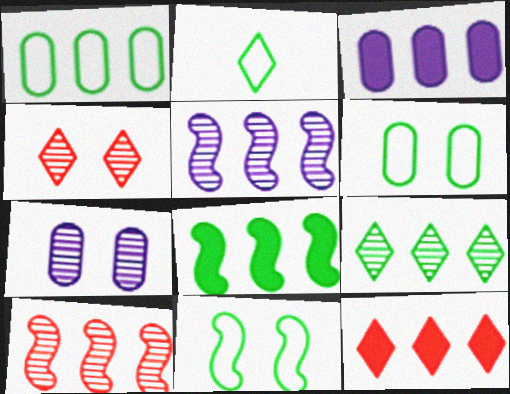[[1, 2, 11], 
[1, 5, 12], 
[1, 8, 9], 
[3, 8, 12]]